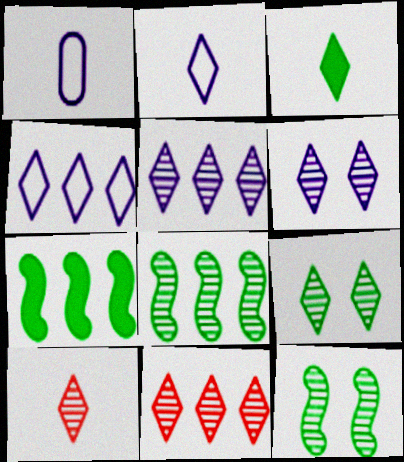[[2, 3, 10], 
[5, 9, 10]]